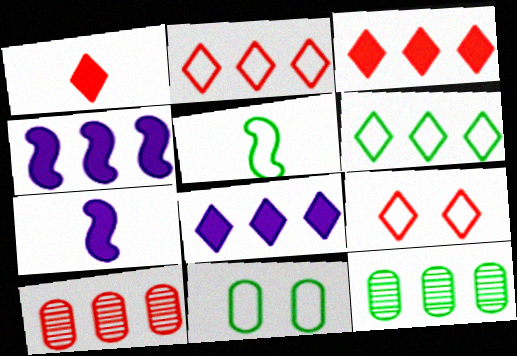[[2, 4, 12], 
[4, 6, 10], 
[5, 6, 11], 
[7, 9, 12]]